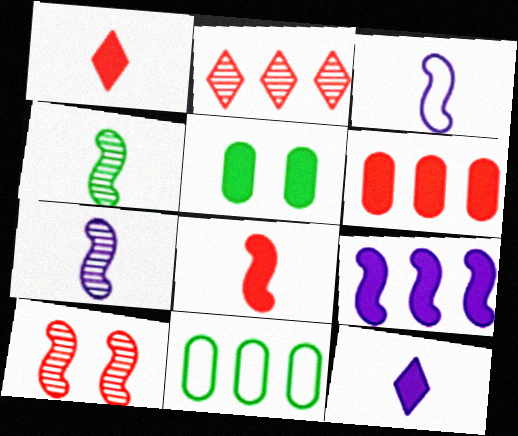[[1, 5, 9], 
[2, 3, 5], 
[2, 9, 11], 
[3, 4, 8], 
[10, 11, 12]]